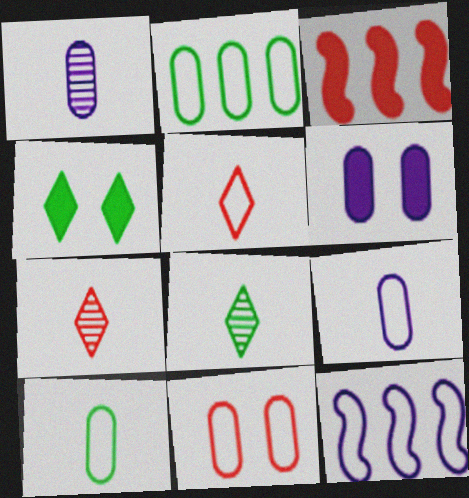[[2, 9, 11], 
[3, 7, 11]]